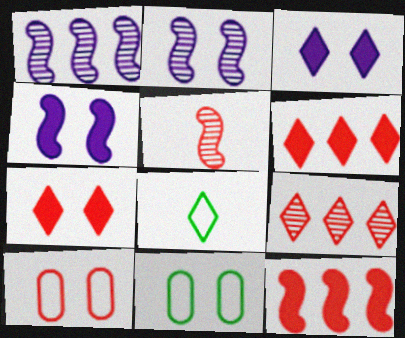[[2, 7, 11], 
[3, 8, 9], 
[5, 6, 10]]